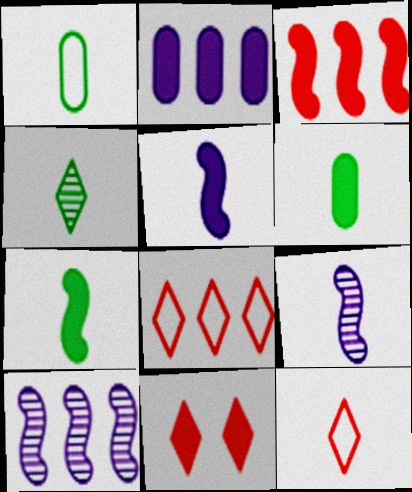[[1, 4, 7], 
[1, 10, 11], 
[2, 7, 11], 
[6, 9, 12]]